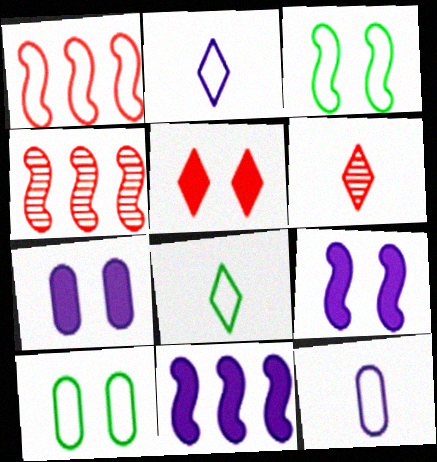[[1, 2, 10], 
[4, 7, 8], 
[6, 10, 11]]